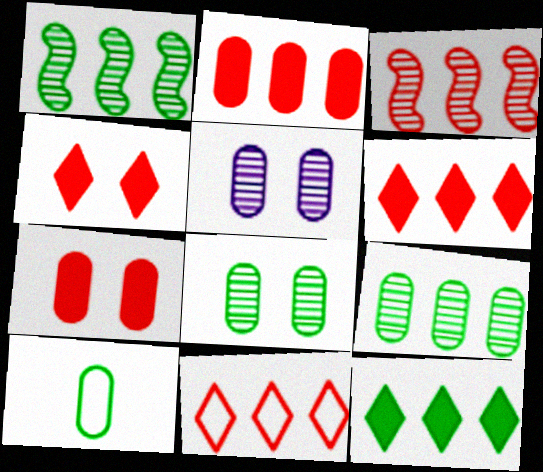[[2, 3, 11], 
[2, 5, 10]]